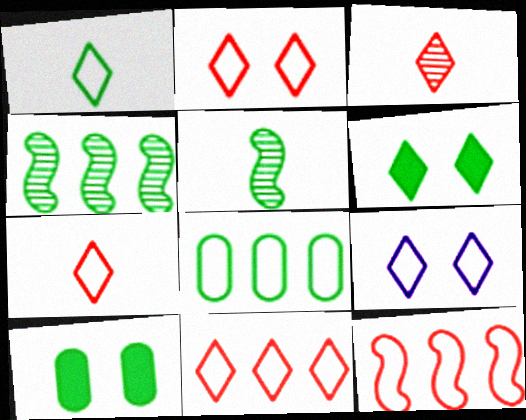[[1, 4, 10], 
[1, 9, 11], 
[2, 7, 11], 
[5, 6, 8]]